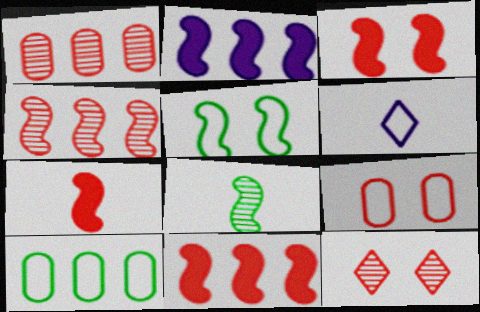[[3, 7, 11], 
[3, 9, 12]]